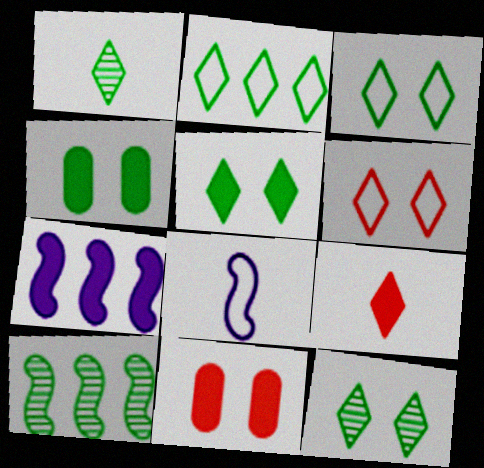[[1, 2, 5], 
[3, 5, 12], 
[4, 7, 9]]